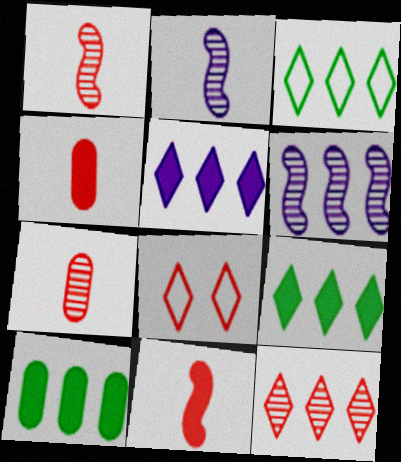[[2, 8, 10], 
[3, 5, 12]]